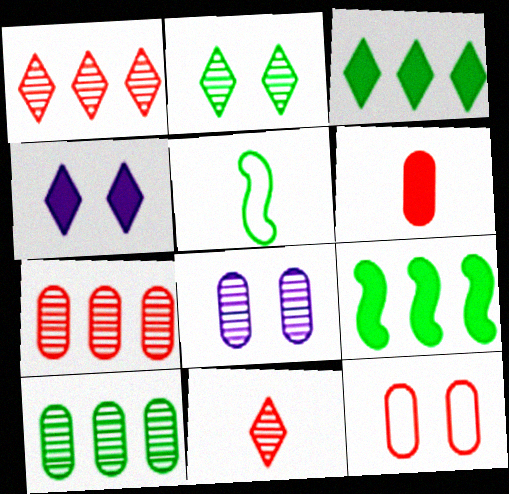[[4, 5, 7], 
[4, 6, 9], 
[6, 7, 12]]